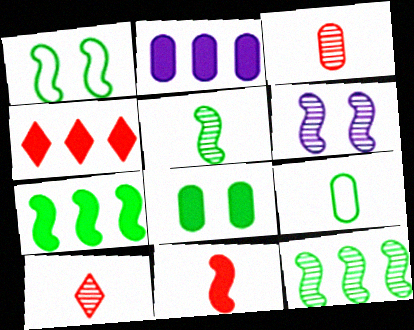[[1, 2, 10], 
[1, 5, 7], 
[2, 4, 7], 
[4, 6, 9]]